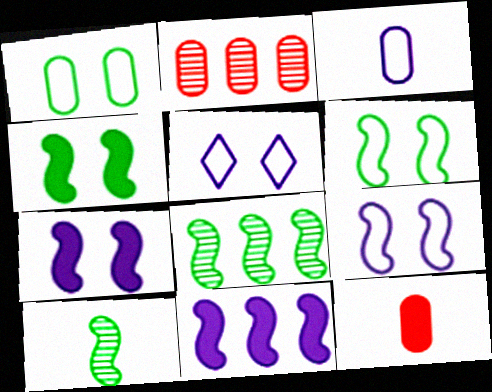[[5, 8, 12]]